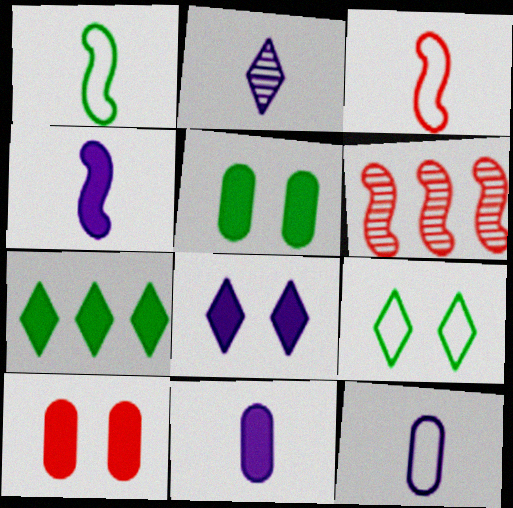[[2, 4, 12], 
[4, 7, 10], 
[6, 9, 11]]